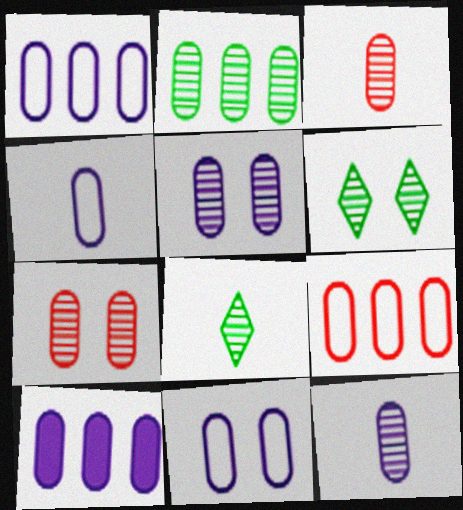[[1, 4, 11], 
[2, 3, 5], 
[2, 7, 12], 
[2, 9, 10], 
[4, 5, 10], 
[10, 11, 12]]